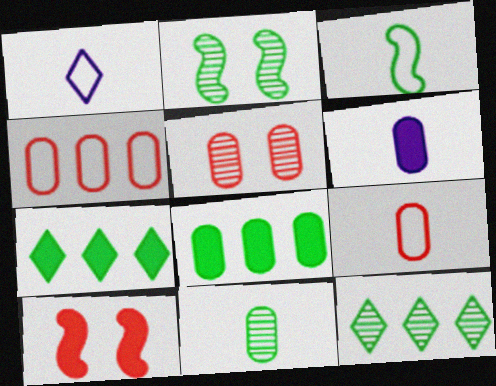[[1, 3, 9], 
[2, 11, 12], 
[6, 7, 10], 
[6, 9, 11]]